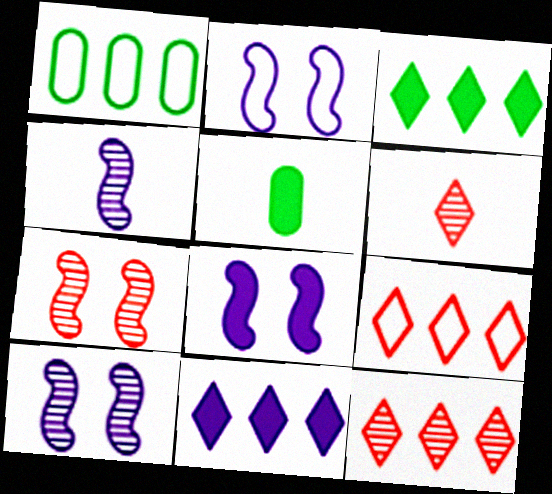[[1, 6, 8], 
[2, 5, 12], 
[2, 8, 10], 
[5, 9, 10]]